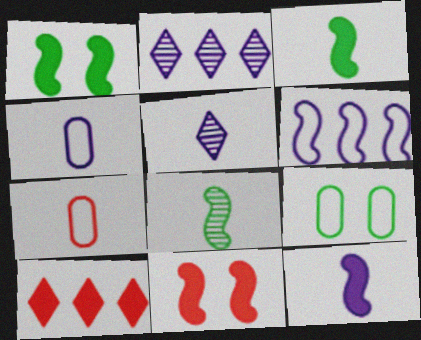[[1, 2, 7], 
[3, 5, 7], 
[4, 5, 12], 
[6, 8, 11]]